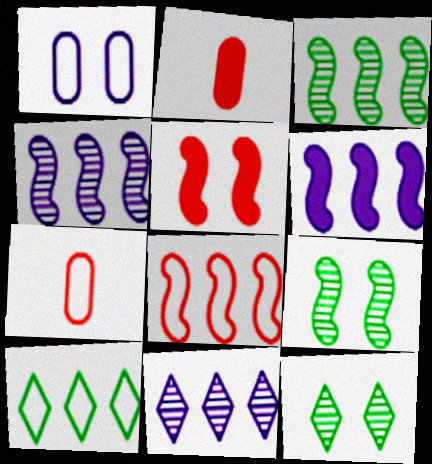[[1, 5, 12], 
[3, 6, 8], 
[6, 7, 12]]